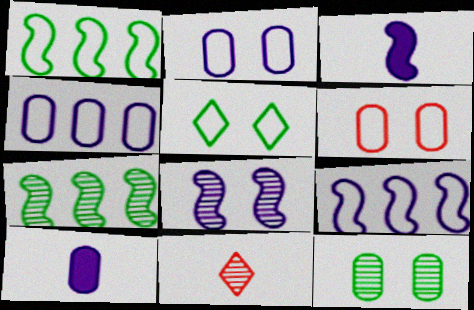[[3, 8, 9]]